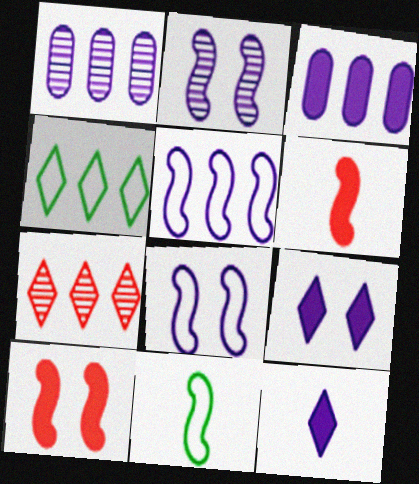[[1, 8, 12]]